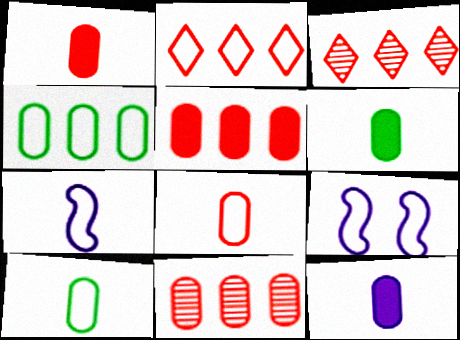[[1, 6, 12], 
[2, 9, 10], 
[3, 6, 9]]